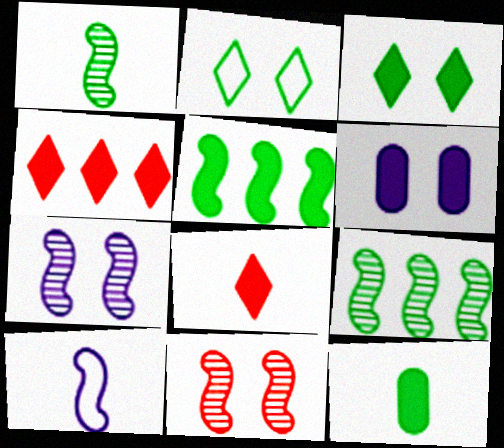[[2, 6, 11], 
[2, 9, 12], 
[3, 5, 12], 
[5, 6, 8], 
[5, 10, 11]]